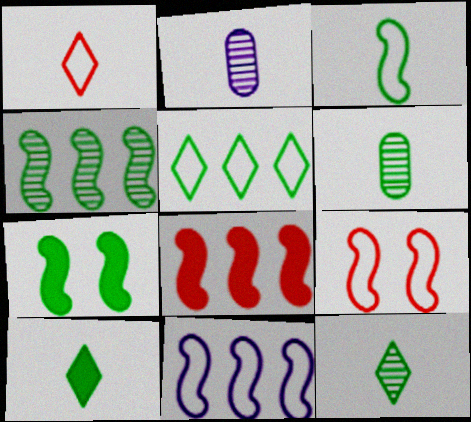[[3, 4, 7], 
[3, 6, 10], 
[3, 9, 11], 
[4, 8, 11], 
[5, 6, 7]]